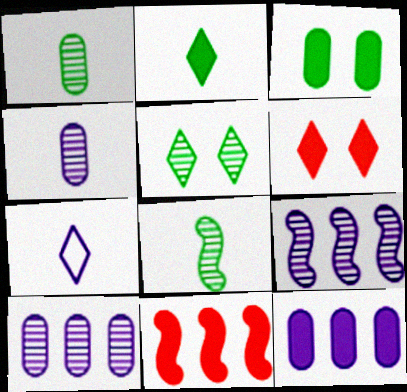[]